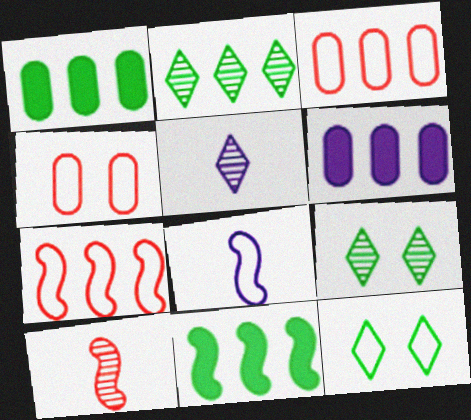[[2, 6, 7], 
[3, 8, 12], 
[4, 5, 11], 
[6, 10, 12]]